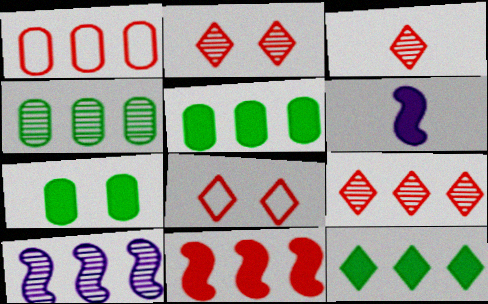[[1, 9, 11], 
[1, 10, 12], 
[2, 3, 9], 
[4, 6, 8], 
[4, 9, 10]]